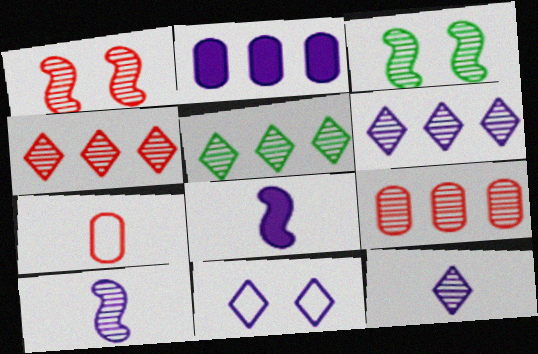[[2, 10, 11], 
[3, 9, 12], 
[4, 5, 6]]